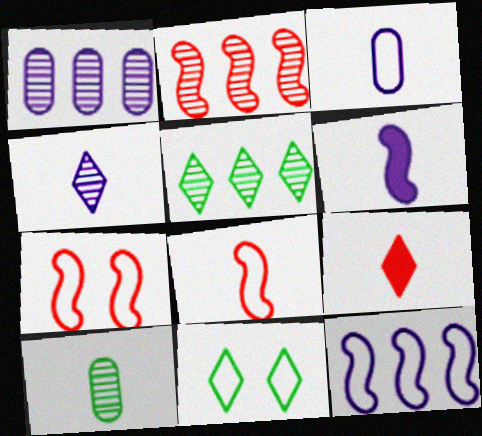[[1, 2, 5], 
[3, 4, 6]]